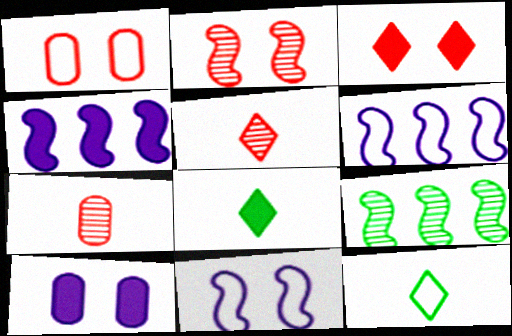[[1, 2, 3], 
[1, 6, 12]]